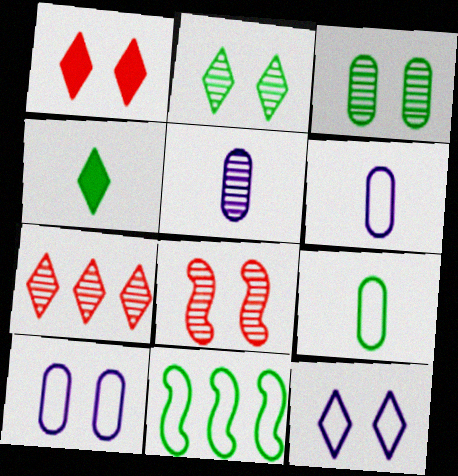[[1, 2, 12], 
[1, 5, 11], 
[3, 4, 11], 
[4, 7, 12]]